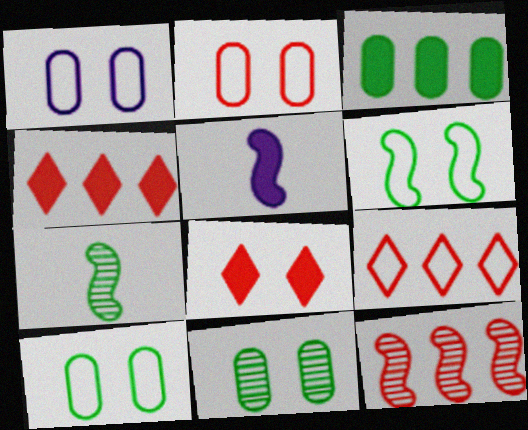[[1, 2, 10], 
[1, 4, 7], 
[3, 5, 8], 
[5, 6, 12], 
[5, 9, 11]]